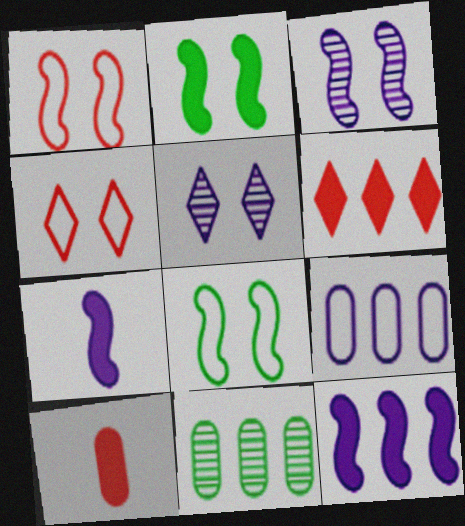[[1, 2, 3], 
[4, 7, 11], 
[5, 7, 9]]